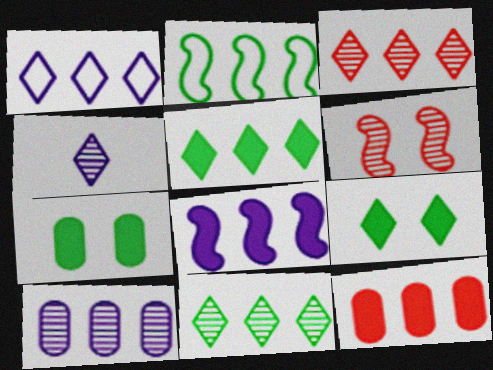[[1, 3, 5], 
[1, 8, 10], 
[5, 8, 12]]